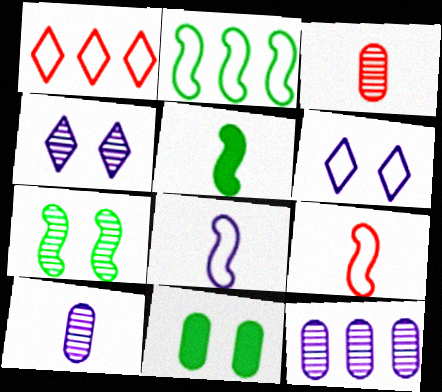[[2, 5, 7]]